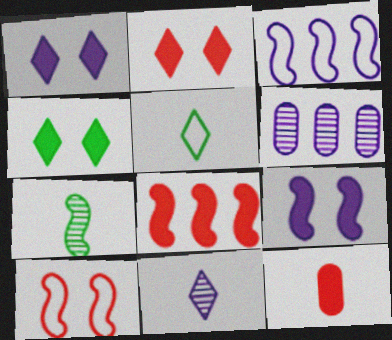[[1, 2, 4], 
[2, 8, 12]]